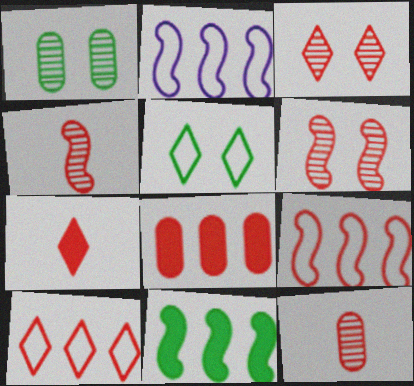[[1, 2, 7], 
[3, 7, 10]]